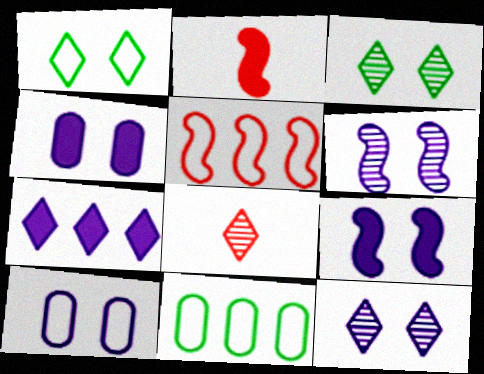[[1, 7, 8], 
[2, 11, 12], 
[8, 9, 11], 
[9, 10, 12]]